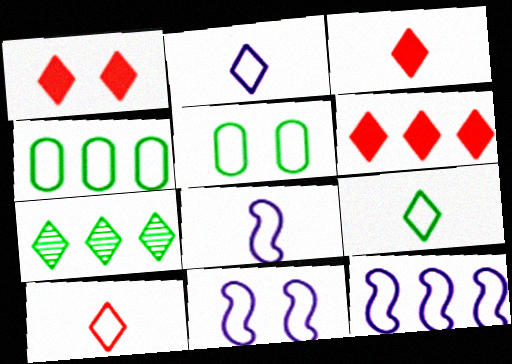[[1, 2, 7], 
[1, 3, 6], 
[2, 9, 10], 
[4, 10, 11], 
[5, 10, 12], 
[8, 11, 12]]